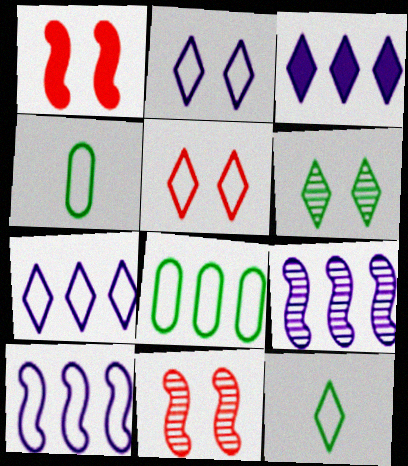[[3, 4, 11], 
[4, 5, 10], 
[5, 7, 12]]